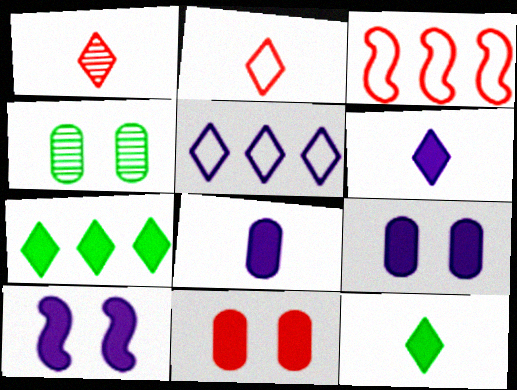[[1, 3, 11], 
[3, 4, 6]]